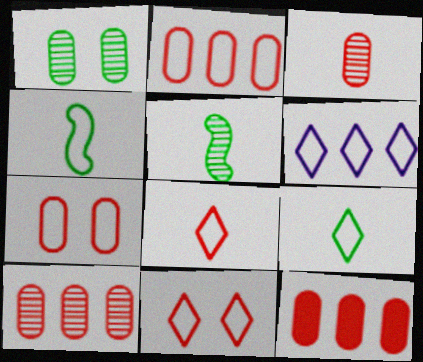[[2, 10, 12], 
[3, 7, 12], 
[4, 6, 7], 
[6, 9, 11]]